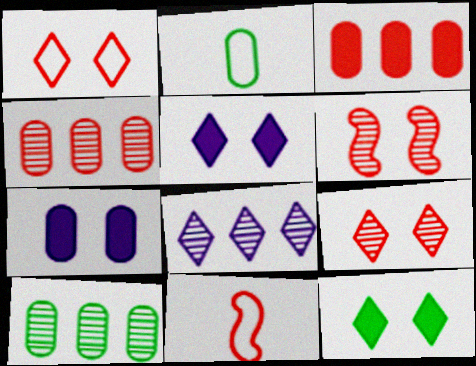[[2, 4, 7], 
[3, 9, 11], 
[5, 10, 11]]